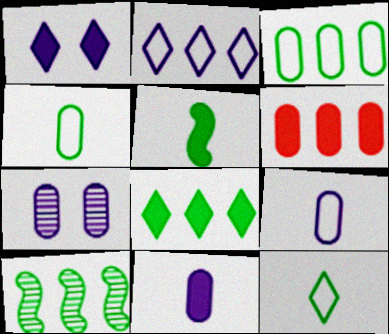[[1, 5, 6], 
[2, 6, 10], 
[3, 8, 10], 
[4, 6, 7]]